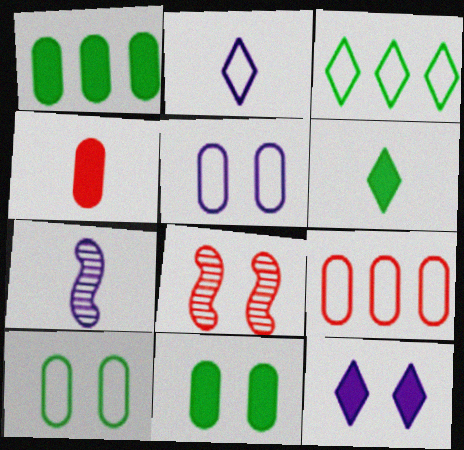[[1, 2, 8], 
[8, 10, 12]]